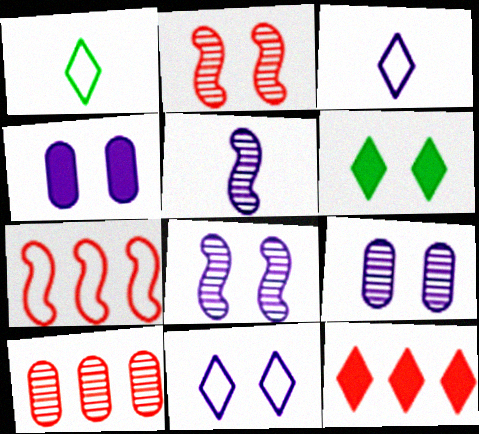[[4, 8, 11], 
[7, 10, 12]]